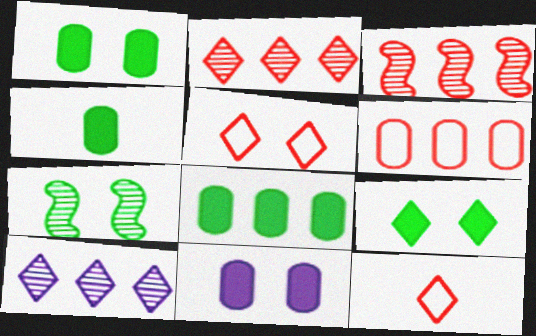[[1, 4, 8], 
[5, 7, 11], 
[9, 10, 12]]